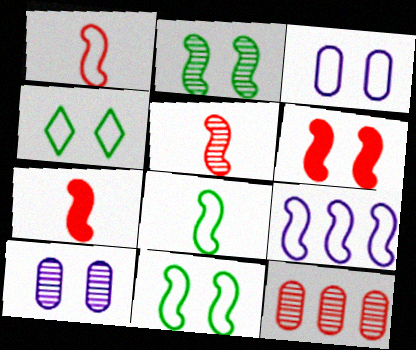[[1, 5, 7], 
[1, 9, 11], 
[2, 7, 9], 
[4, 6, 10]]